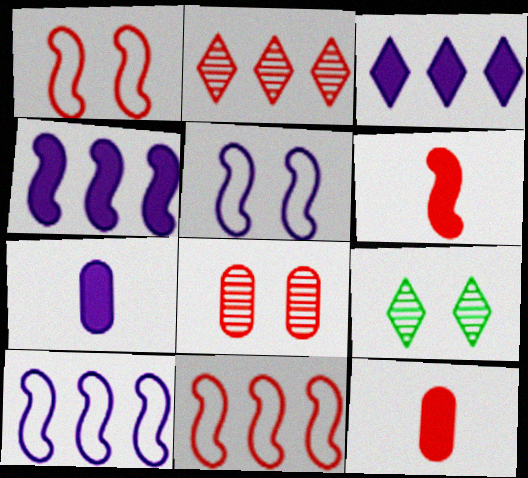[[1, 2, 12], 
[7, 9, 11], 
[9, 10, 12]]